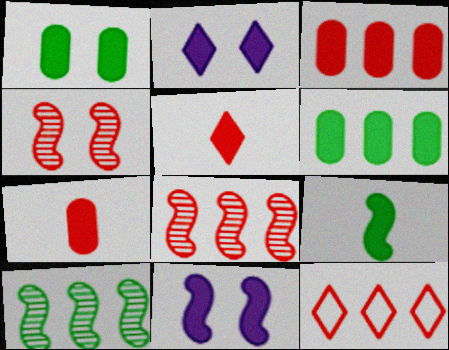[[2, 3, 9], 
[3, 8, 12], 
[4, 7, 12], 
[5, 6, 11]]